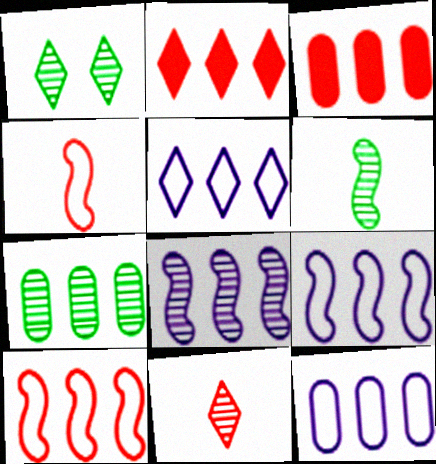[[1, 6, 7], 
[2, 7, 9], 
[3, 7, 12], 
[5, 9, 12]]